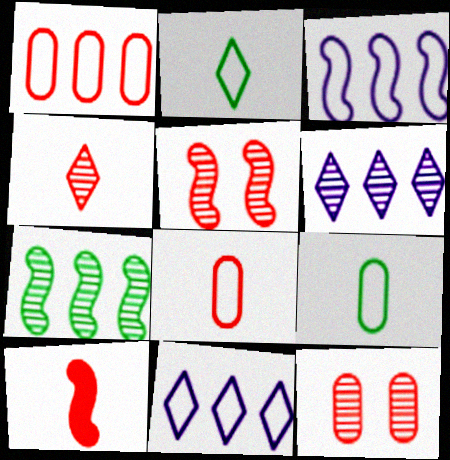[[4, 8, 10]]